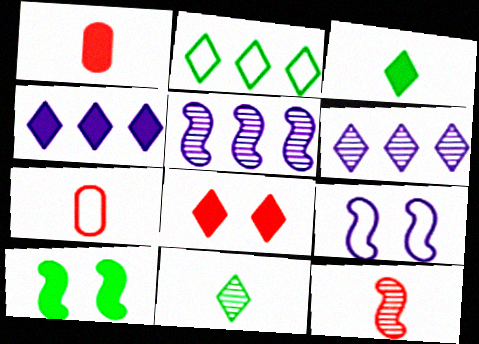[[1, 4, 10], 
[2, 7, 9], 
[3, 4, 8], 
[6, 7, 10]]